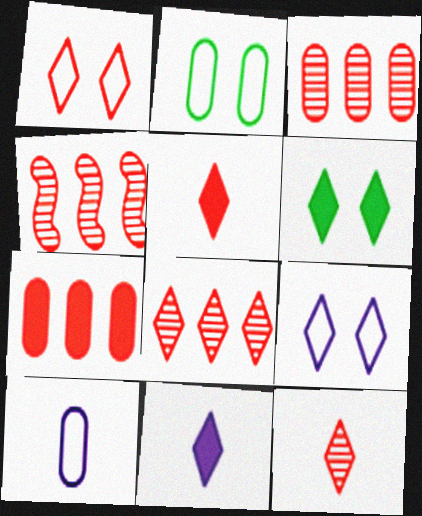[[1, 5, 8], 
[2, 4, 11], 
[3, 4, 8], 
[4, 6, 10]]